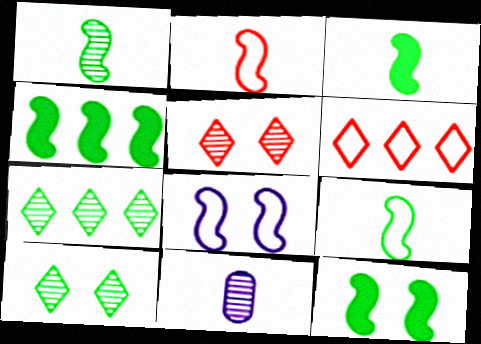[[1, 3, 9], 
[3, 4, 12], 
[6, 11, 12]]